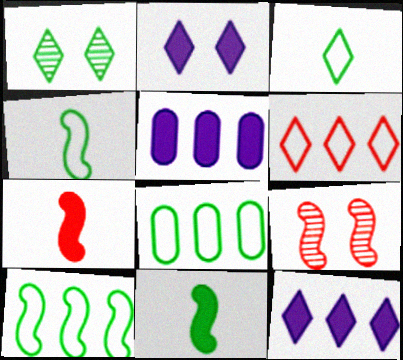[[1, 8, 11], 
[3, 5, 9]]